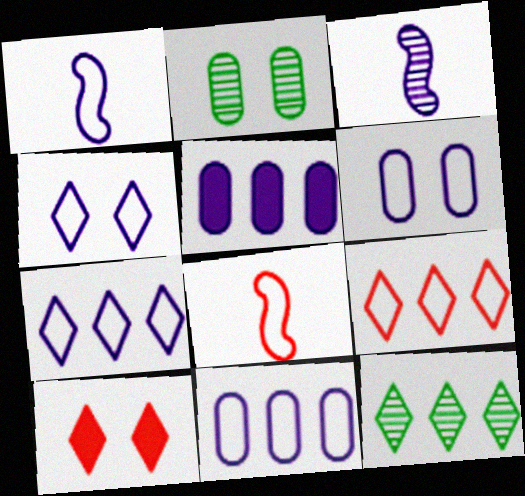[[1, 4, 11], 
[1, 6, 7], 
[3, 4, 5]]